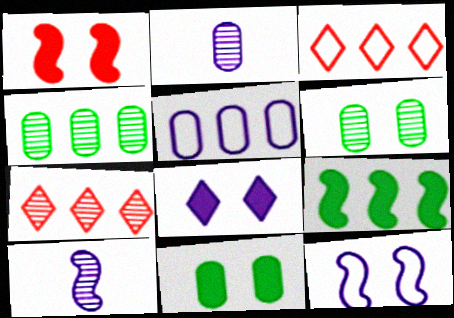[[1, 8, 11], 
[3, 10, 11], 
[5, 7, 9], 
[5, 8, 10], 
[6, 7, 10]]